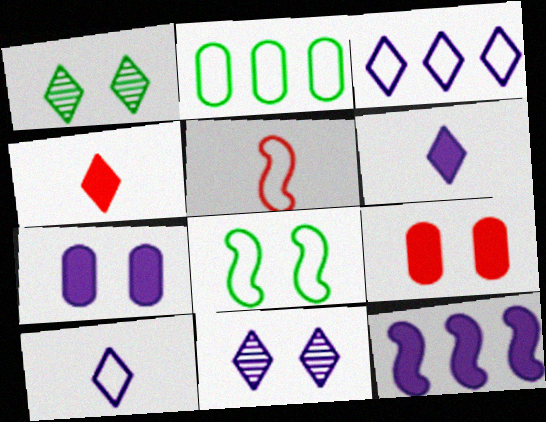[[1, 3, 4], 
[3, 6, 11], 
[6, 7, 12], 
[8, 9, 11]]